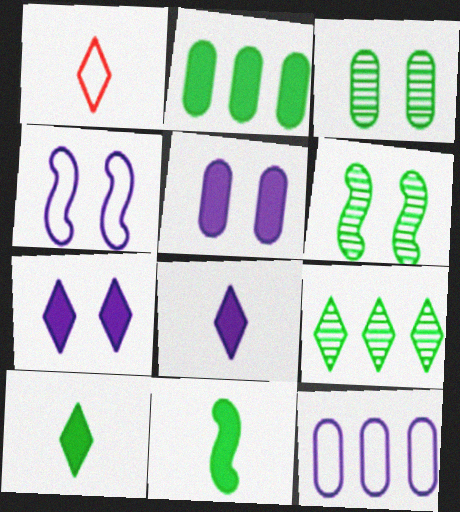[[1, 7, 9]]